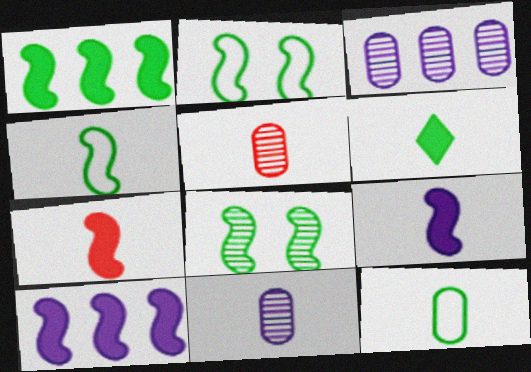[[1, 4, 8]]